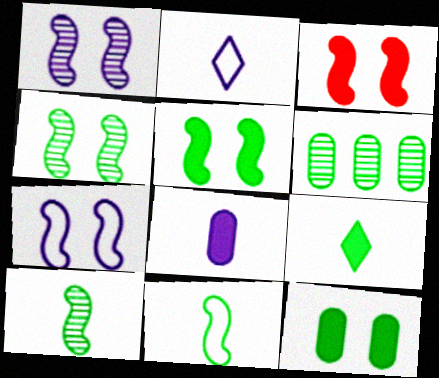[[2, 3, 6], 
[3, 4, 7]]